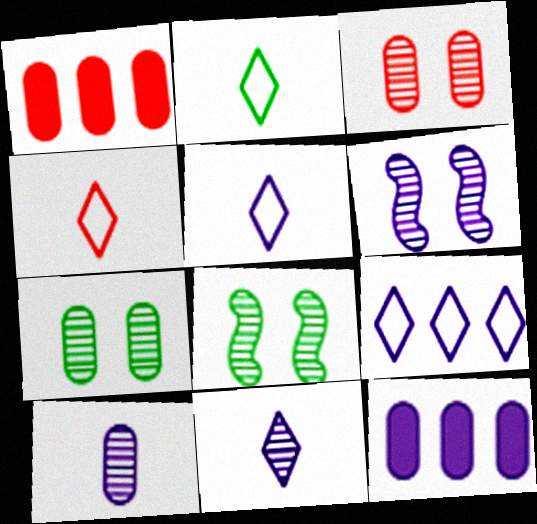[[1, 2, 6], 
[1, 5, 8], 
[2, 4, 5], 
[4, 8, 12], 
[5, 6, 12]]